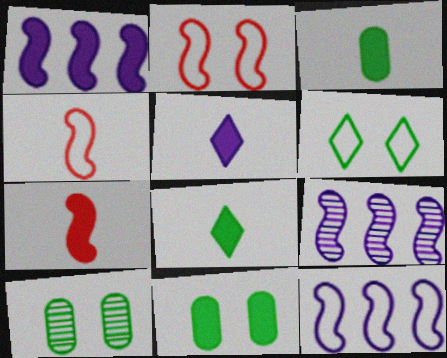[[1, 9, 12], 
[3, 5, 7]]